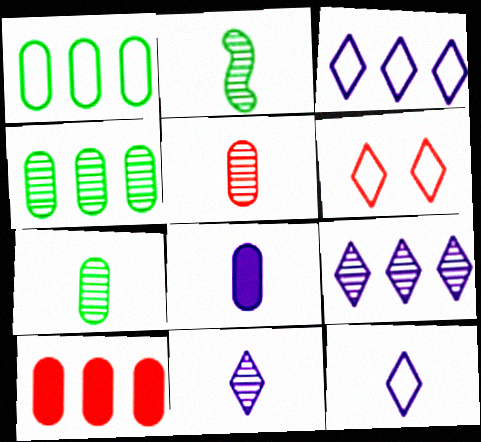[[2, 5, 11]]